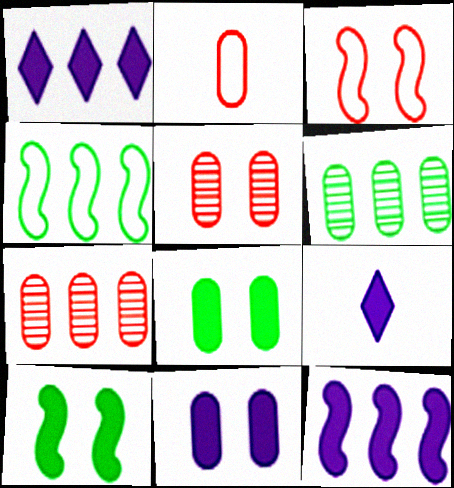[[1, 4, 7], 
[2, 6, 11], 
[3, 6, 9], 
[4, 5, 9], 
[9, 11, 12]]